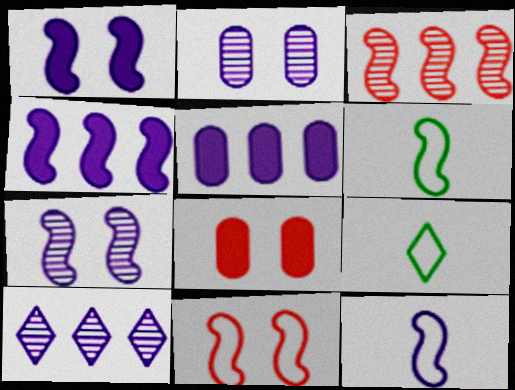[[1, 3, 6], 
[4, 7, 12], 
[6, 8, 10]]